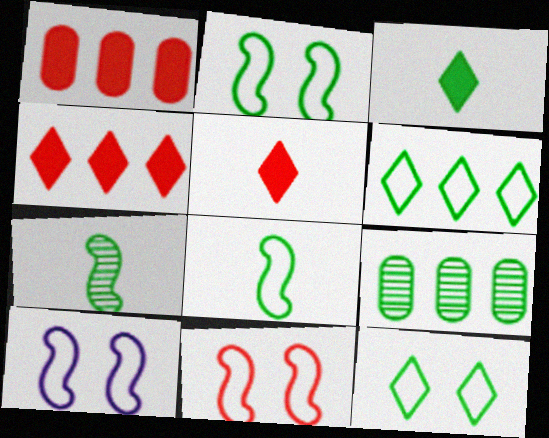[[2, 3, 9], 
[2, 10, 11], 
[5, 9, 10]]